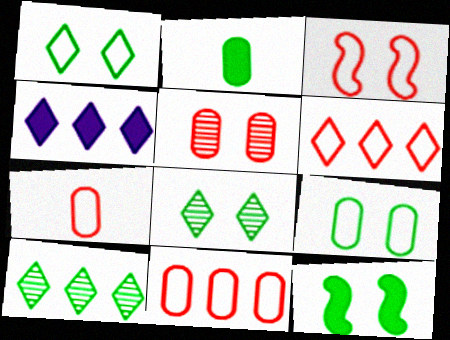[[3, 6, 7], 
[4, 6, 10], 
[8, 9, 12]]